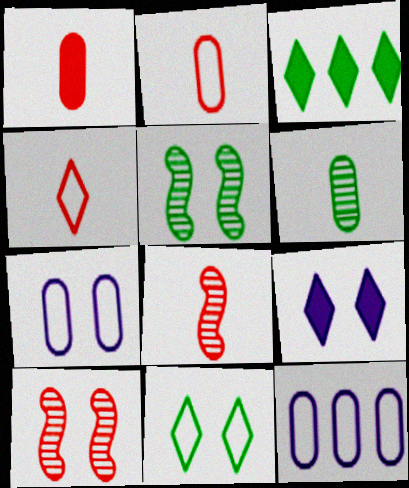[[1, 4, 8], 
[3, 7, 8]]